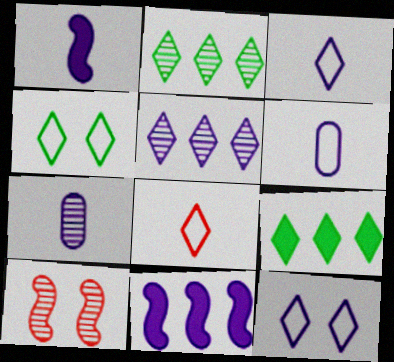[[1, 3, 7], 
[2, 7, 10], 
[6, 9, 10], 
[7, 11, 12]]